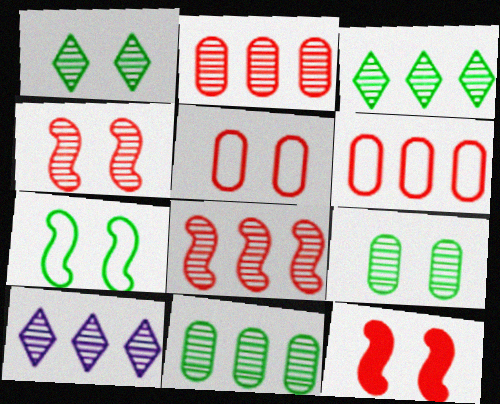[[8, 10, 11]]